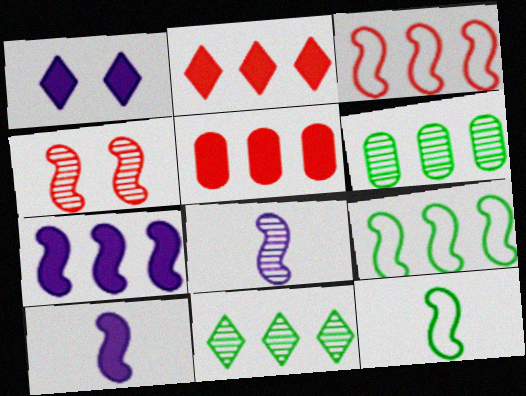[[4, 7, 12], 
[4, 9, 10]]